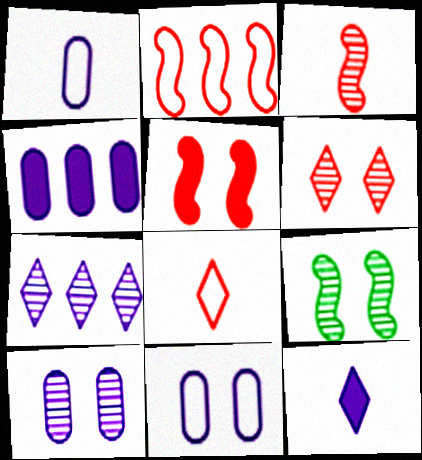[[1, 4, 10], 
[2, 3, 5], 
[4, 8, 9], 
[6, 9, 10]]